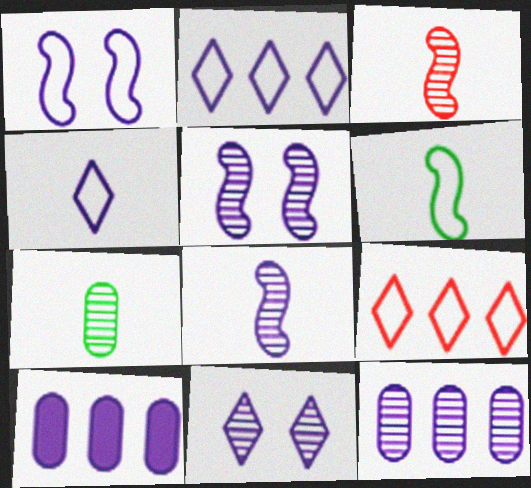[[4, 5, 10], 
[8, 11, 12]]